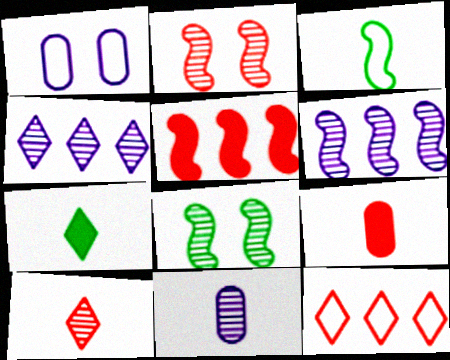[[1, 3, 12], 
[2, 9, 12]]